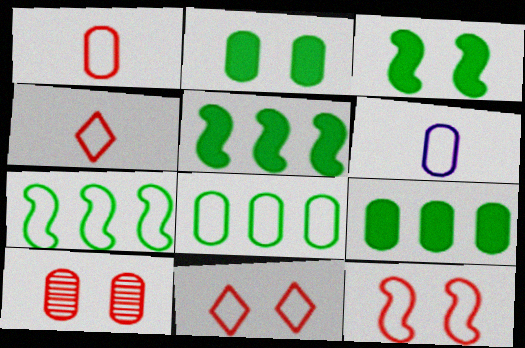[[6, 7, 11], 
[6, 9, 10]]